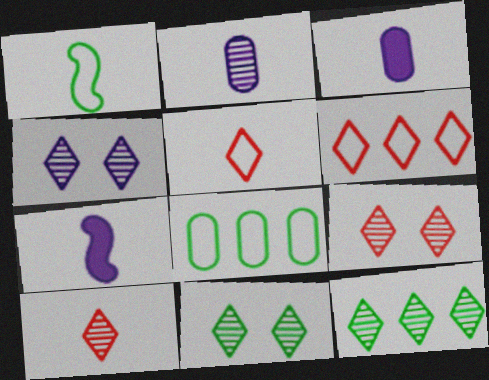[[1, 3, 10], 
[4, 9, 11], 
[4, 10, 12], 
[7, 8, 9]]